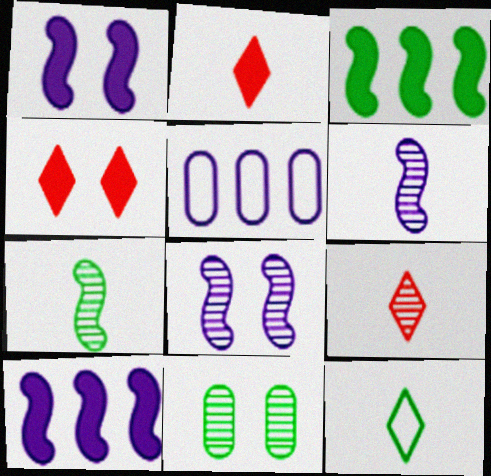[[3, 11, 12], 
[4, 5, 7]]